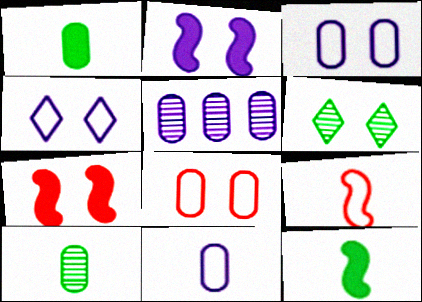[[1, 5, 8], 
[2, 6, 8], 
[3, 6, 7]]